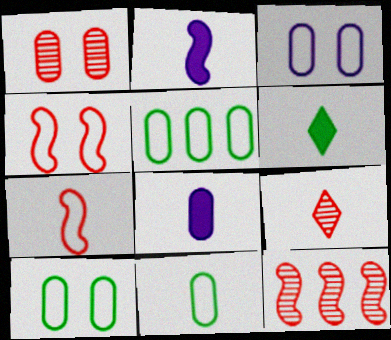[[1, 5, 8], 
[1, 9, 12], 
[2, 9, 11], 
[3, 6, 12], 
[5, 10, 11]]